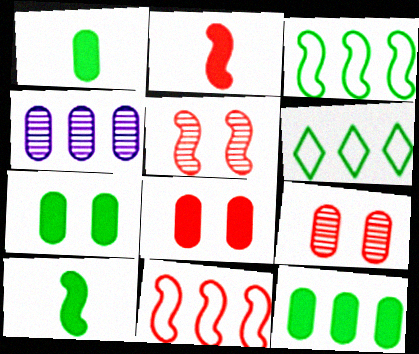[[1, 7, 12], 
[2, 5, 11]]